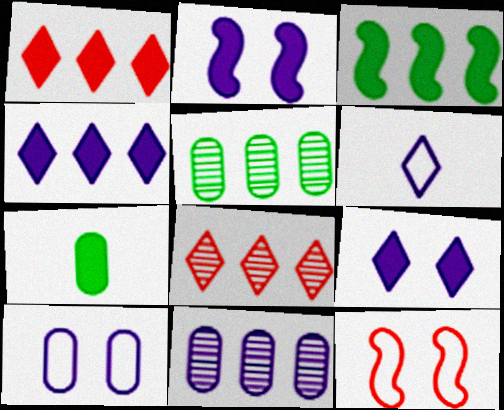[[1, 2, 7], 
[2, 6, 11]]